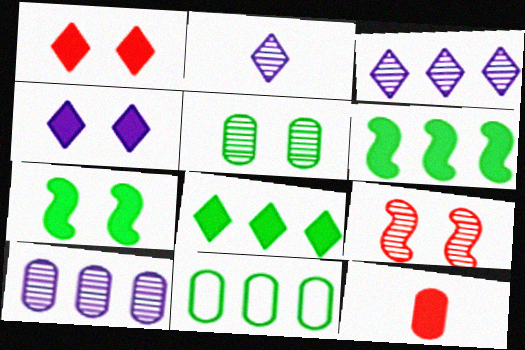[[4, 6, 12]]